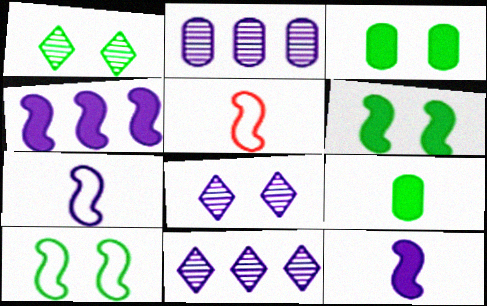[[1, 3, 10], 
[3, 5, 11]]